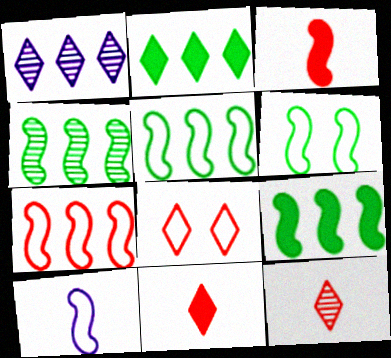[[4, 5, 9], 
[6, 7, 10]]